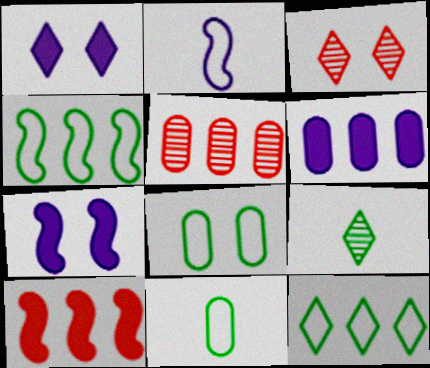[[3, 7, 8]]